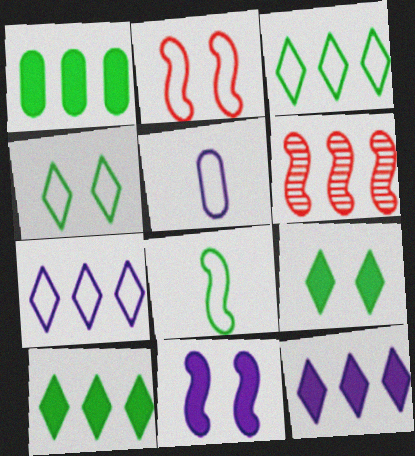[[1, 6, 7], 
[2, 3, 5], 
[5, 6, 9], 
[6, 8, 11]]